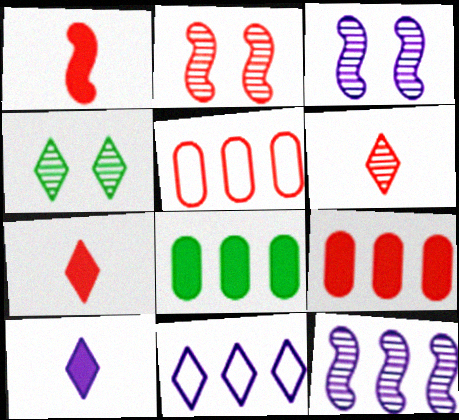[[2, 5, 7], 
[4, 7, 11]]